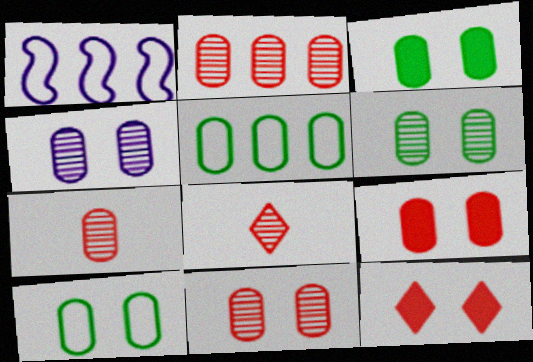[[1, 3, 8], 
[2, 7, 11], 
[3, 6, 10], 
[4, 6, 11], 
[4, 9, 10]]